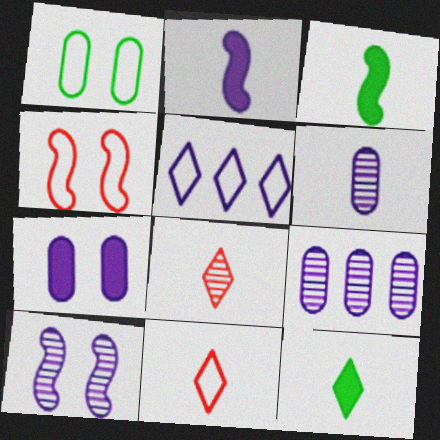[[3, 6, 11], 
[4, 9, 12]]